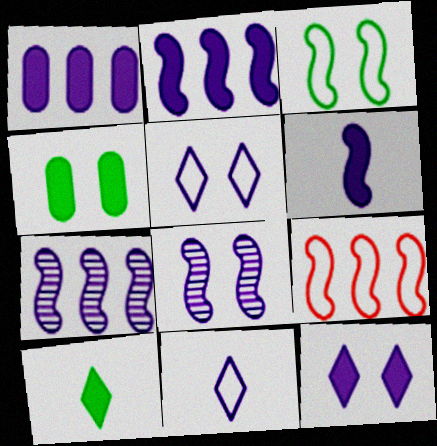[[1, 6, 12], 
[1, 8, 11]]